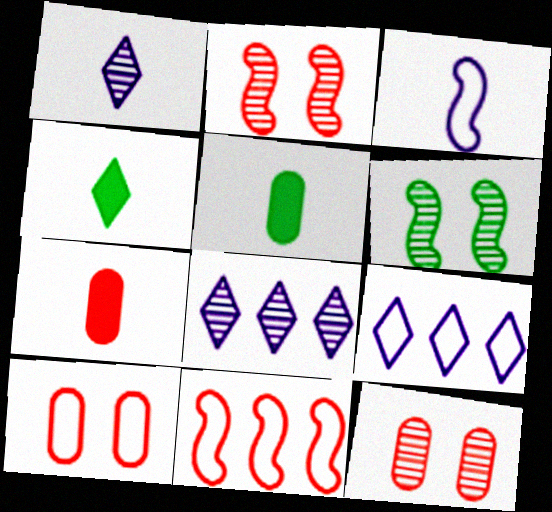[[2, 5, 9], 
[6, 7, 9]]